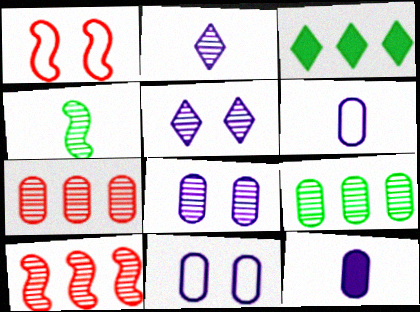[[4, 5, 7]]